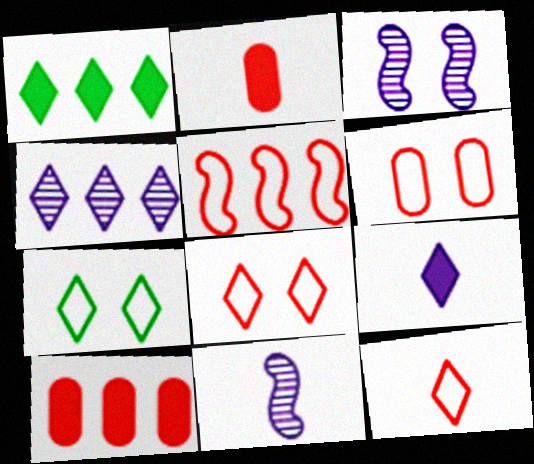[[1, 6, 11], 
[5, 6, 12], 
[7, 10, 11]]